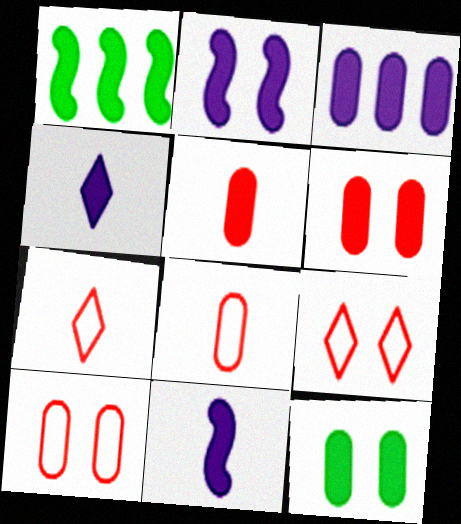[[1, 4, 6], 
[2, 3, 4], 
[3, 5, 12]]